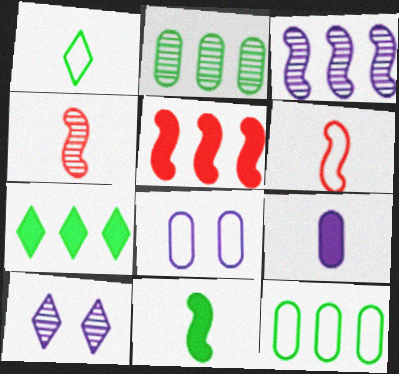[[1, 4, 9], 
[2, 4, 10], 
[4, 7, 8]]